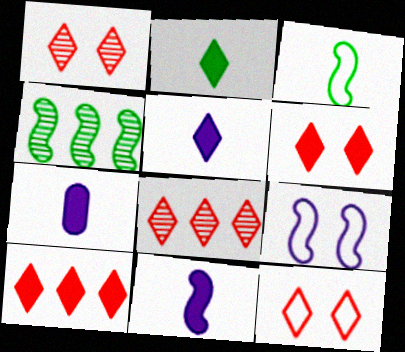[[1, 6, 12], 
[4, 7, 12], 
[5, 7, 11]]